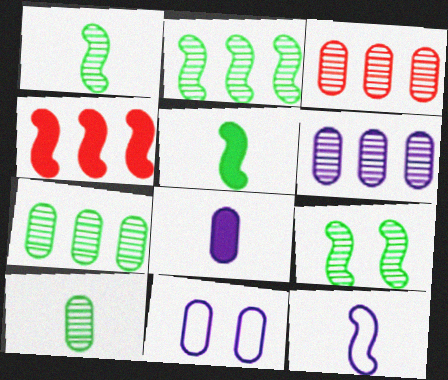[[1, 2, 9], 
[3, 6, 7], 
[4, 9, 12], 
[6, 8, 11]]